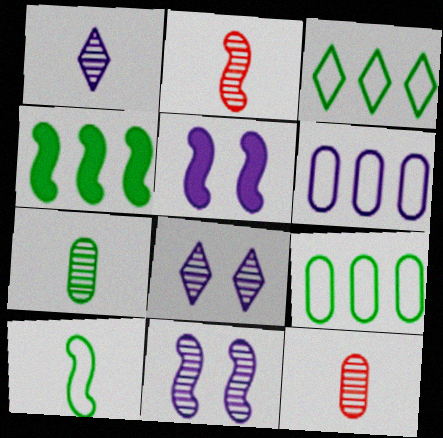[[1, 2, 7], 
[1, 5, 6], 
[3, 5, 12]]